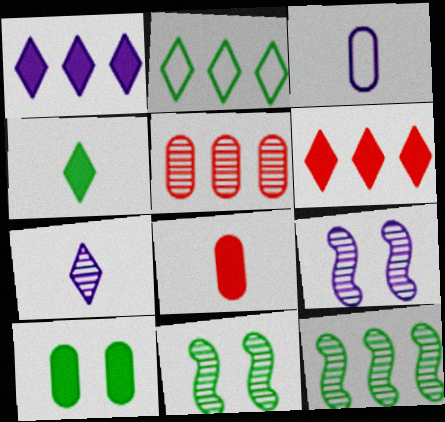[[1, 3, 9], 
[2, 8, 9], 
[3, 5, 10], 
[3, 6, 11], 
[5, 7, 11]]